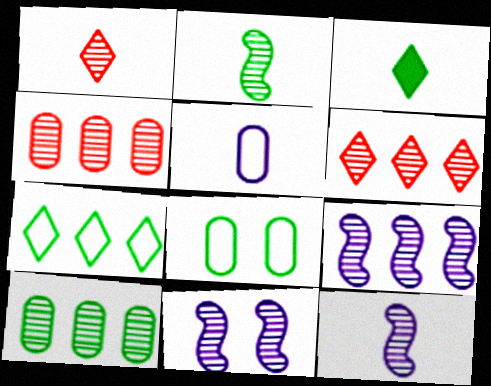[[1, 10, 11], 
[6, 9, 10], 
[9, 11, 12]]